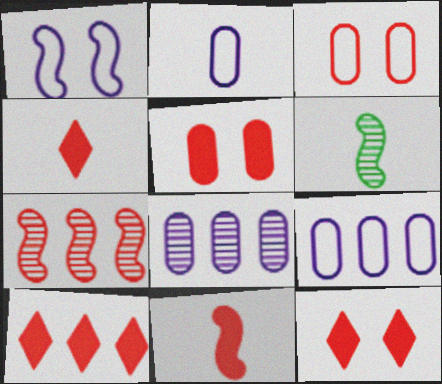[[2, 4, 6], 
[3, 4, 7], 
[4, 10, 12], 
[5, 10, 11], 
[6, 9, 12]]